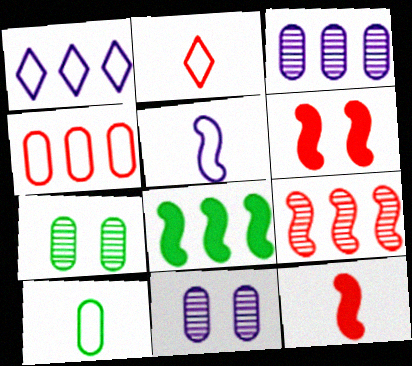[[1, 7, 12], 
[2, 5, 10], 
[2, 8, 11]]